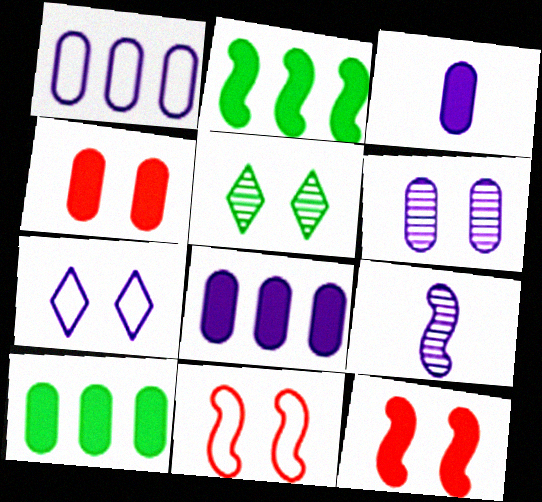[[1, 3, 6], 
[2, 9, 11], 
[3, 4, 10], 
[7, 8, 9]]